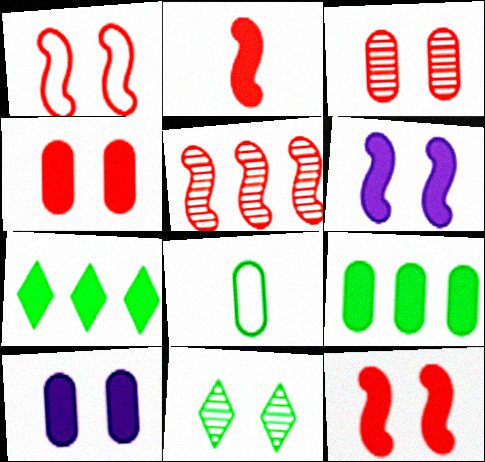[[1, 2, 5], 
[1, 10, 11], 
[2, 7, 10]]